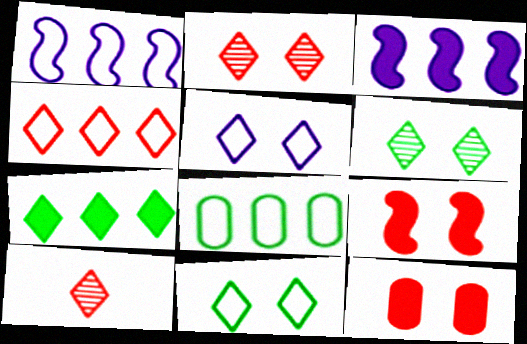[[1, 4, 8], 
[5, 7, 10]]